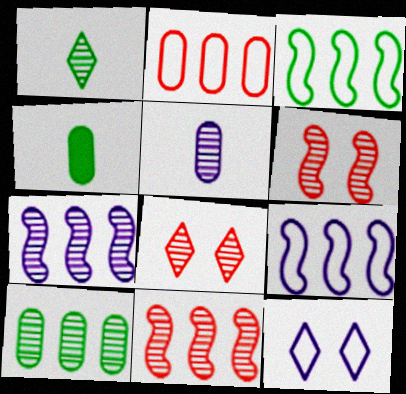[[4, 8, 9], 
[4, 11, 12]]